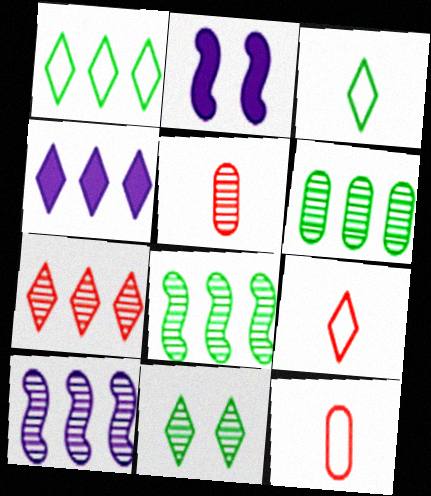[[1, 2, 5], 
[1, 4, 7], 
[2, 6, 9], 
[4, 9, 11], 
[5, 10, 11], 
[6, 7, 10]]